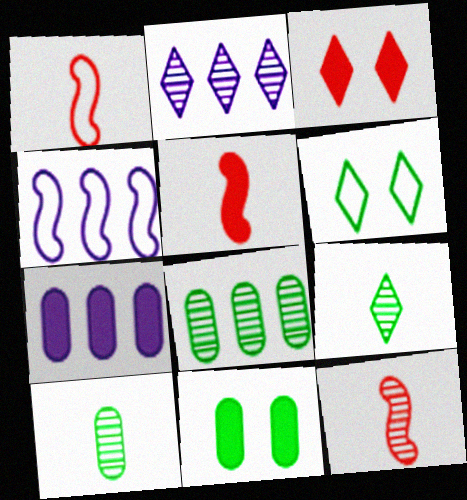[[1, 2, 11], 
[1, 5, 12], 
[2, 4, 7], 
[3, 4, 10], 
[6, 7, 12]]